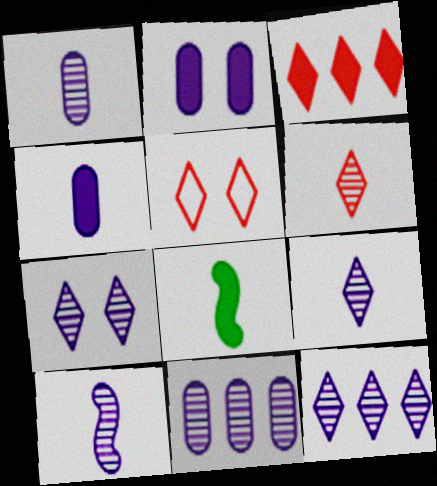[[1, 9, 10], 
[2, 3, 8], 
[3, 5, 6], 
[5, 8, 11], 
[7, 9, 12], 
[7, 10, 11]]